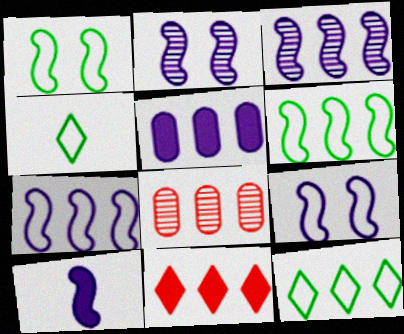[[2, 7, 10], 
[3, 9, 10]]